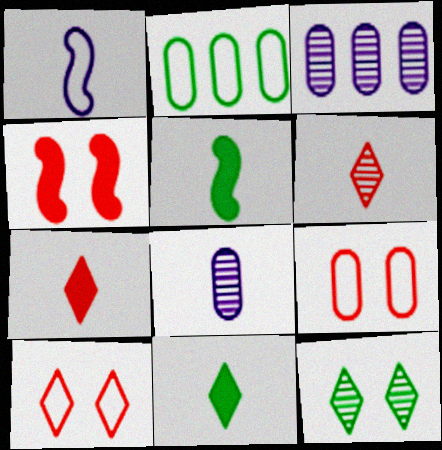[[1, 2, 10], 
[2, 5, 12], 
[3, 5, 10]]